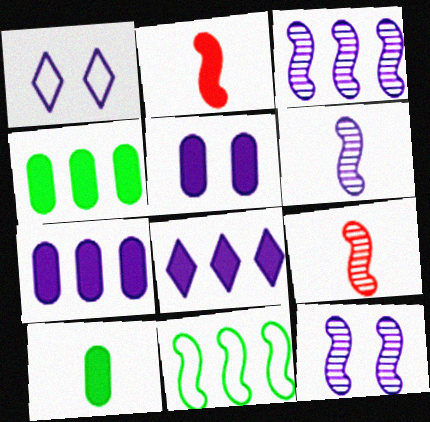[[1, 4, 9], 
[1, 5, 12], 
[1, 6, 7], 
[2, 11, 12], 
[3, 6, 12]]